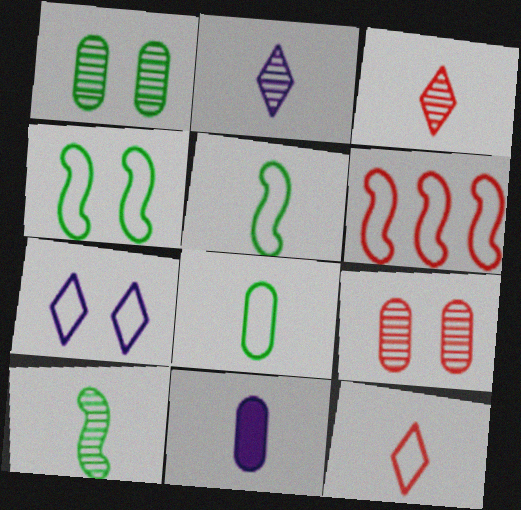[[3, 5, 11], 
[6, 7, 8], 
[10, 11, 12]]